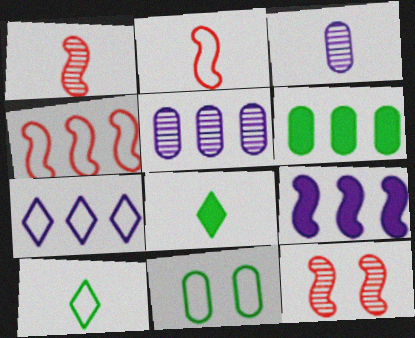[[2, 3, 8], 
[2, 7, 11], 
[5, 7, 9]]